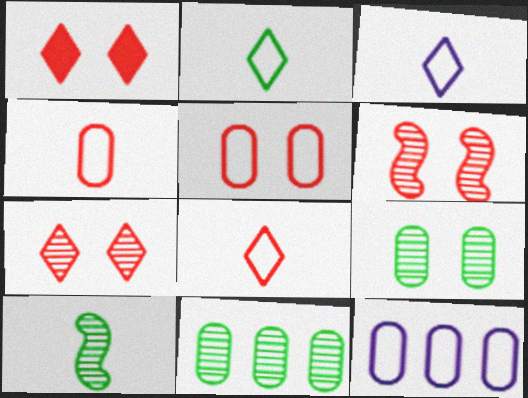[[1, 5, 6], 
[1, 10, 12], 
[2, 3, 8]]